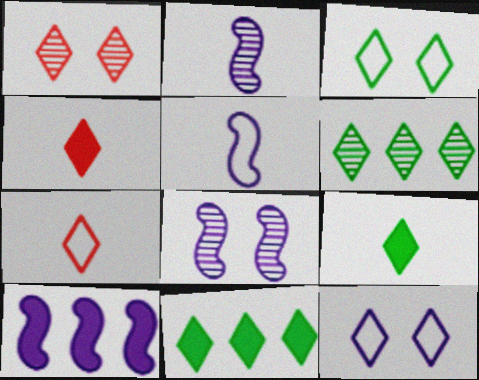[[3, 6, 9], 
[4, 6, 12], 
[5, 8, 10]]